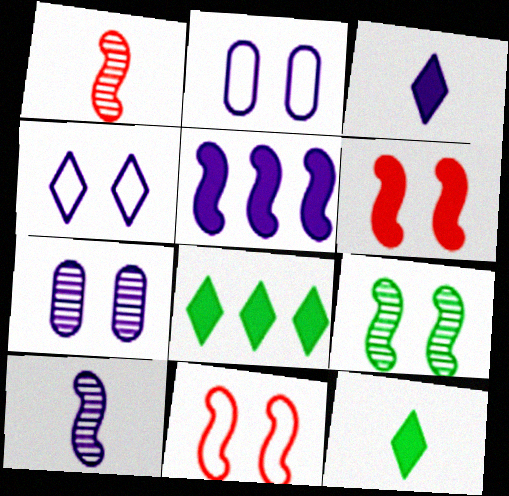[[1, 2, 8]]